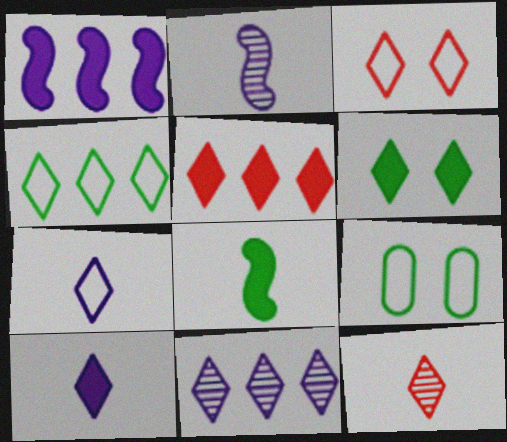[[1, 9, 12], 
[2, 5, 9], 
[3, 4, 7], 
[3, 5, 12], 
[4, 5, 11], 
[5, 6, 10]]